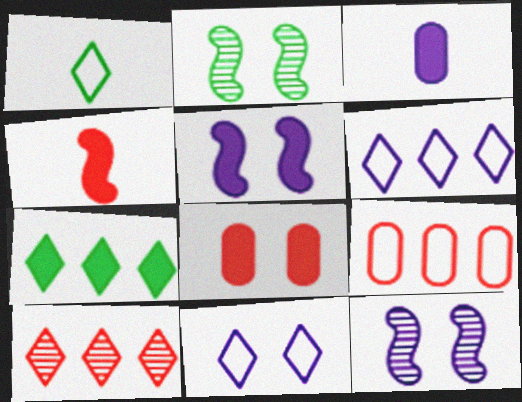[[2, 8, 11], 
[3, 6, 12], 
[6, 7, 10]]